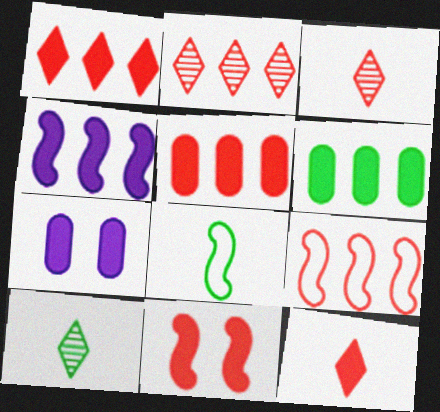[[1, 4, 6], 
[2, 5, 9], 
[2, 7, 8], 
[5, 11, 12], 
[7, 9, 10]]